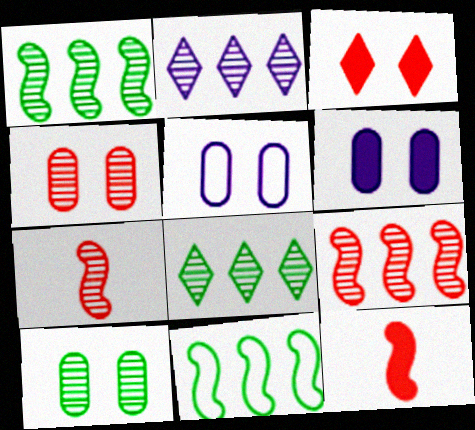[[2, 7, 10], 
[5, 8, 12]]